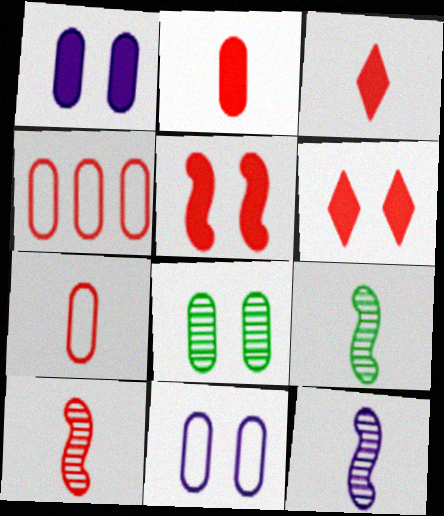[[3, 7, 10], 
[4, 6, 10], 
[9, 10, 12]]